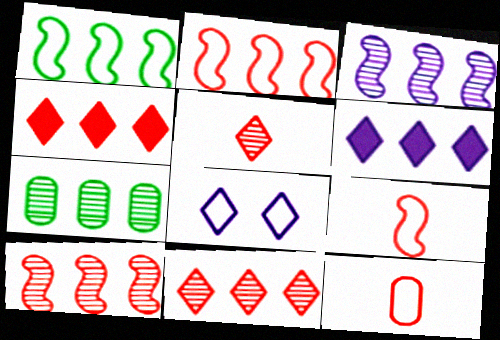[[1, 8, 12], 
[2, 6, 7], 
[3, 7, 11]]